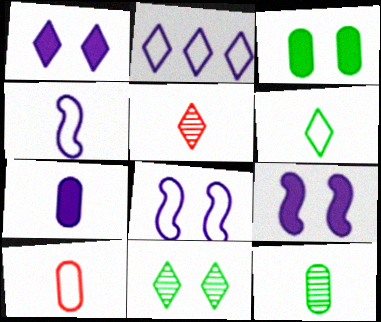[[4, 6, 10], 
[7, 10, 12]]